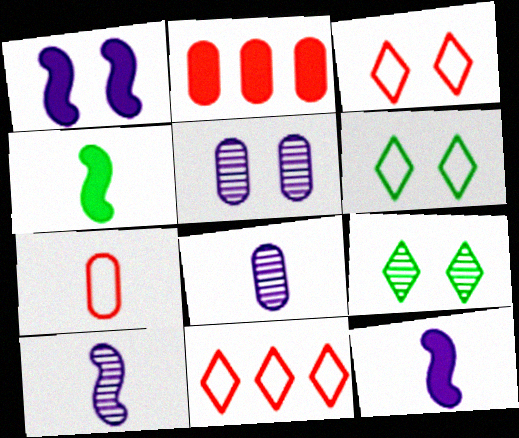[[2, 6, 10], 
[4, 5, 11]]